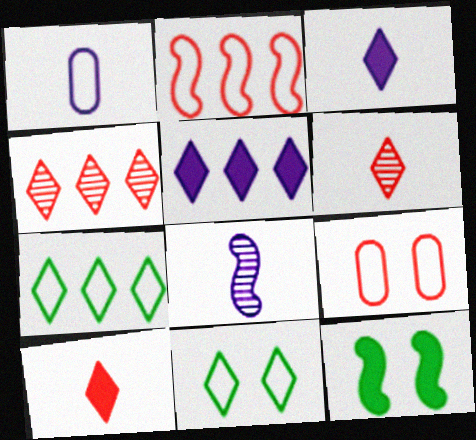[[1, 2, 11], 
[1, 3, 8], 
[1, 4, 12], 
[2, 8, 12], 
[3, 4, 11], 
[4, 5, 7], 
[5, 6, 11]]